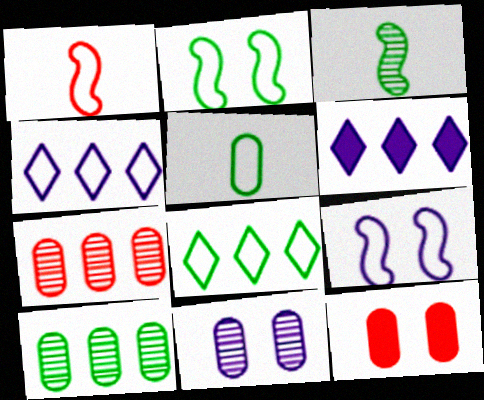[[2, 5, 8], 
[3, 4, 12]]